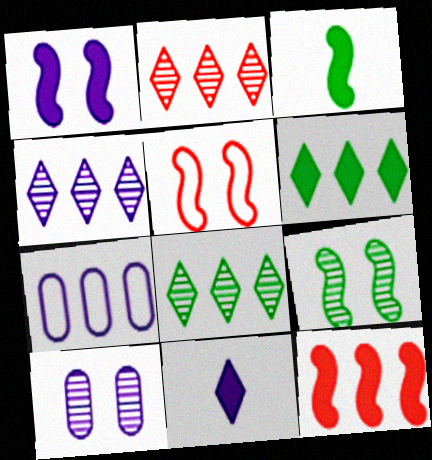[[1, 3, 12], 
[1, 5, 9], 
[2, 4, 8], 
[7, 8, 12]]